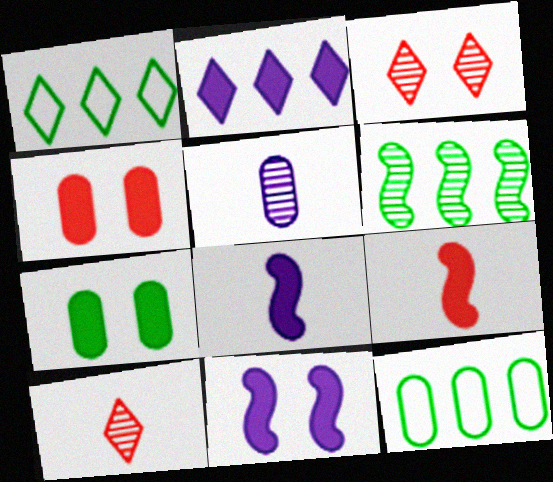[[2, 7, 9], 
[3, 5, 6], 
[3, 8, 12], 
[4, 5, 12], 
[10, 11, 12]]